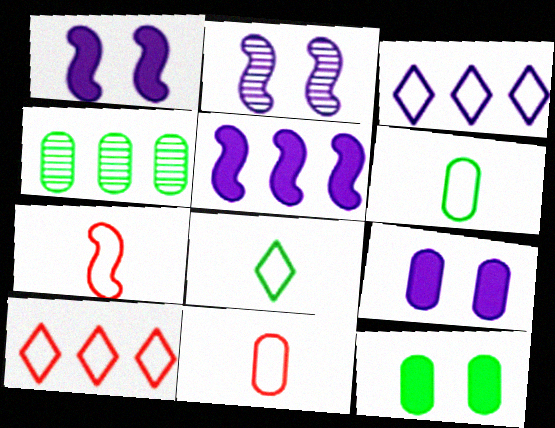[[4, 5, 10], 
[4, 6, 12], 
[4, 9, 11]]